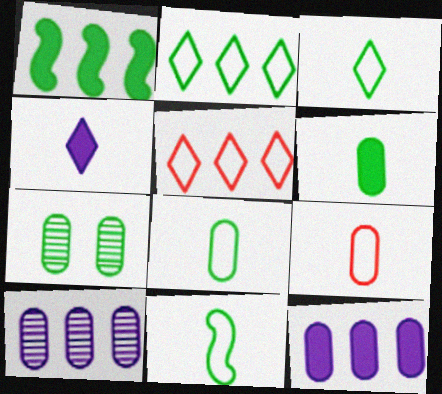[[1, 3, 7], 
[1, 5, 10], 
[3, 8, 11], 
[7, 9, 12]]